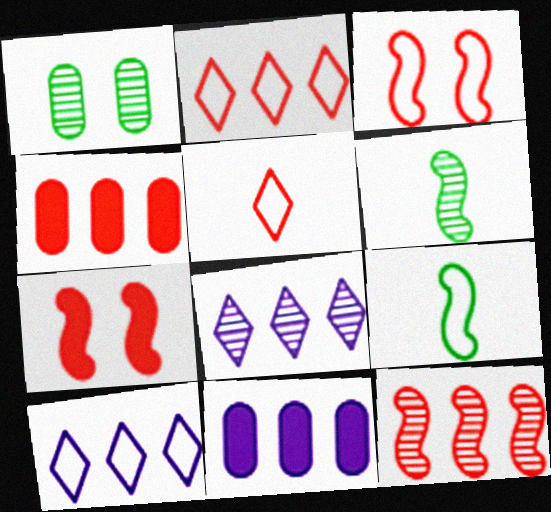[[2, 4, 12]]